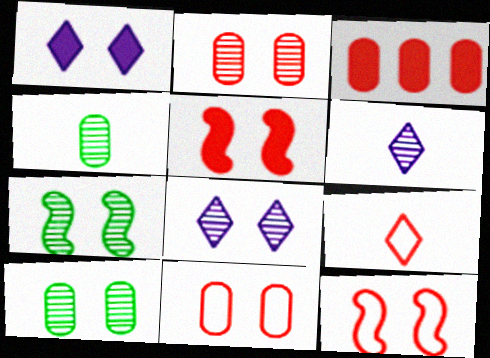[[1, 7, 11], 
[1, 10, 12], 
[2, 7, 8]]